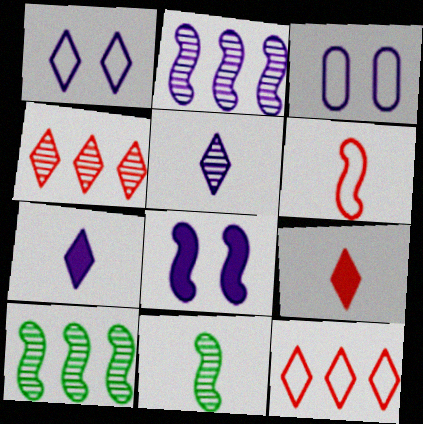[[2, 3, 7], 
[3, 9, 10], 
[6, 8, 10]]